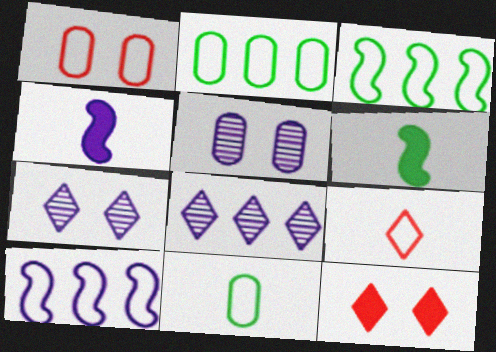[[1, 6, 8]]